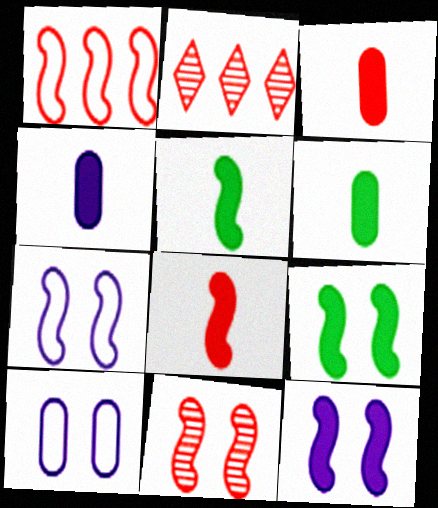[[1, 8, 11], 
[2, 5, 10], 
[2, 6, 7], 
[3, 4, 6], 
[7, 9, 11]]